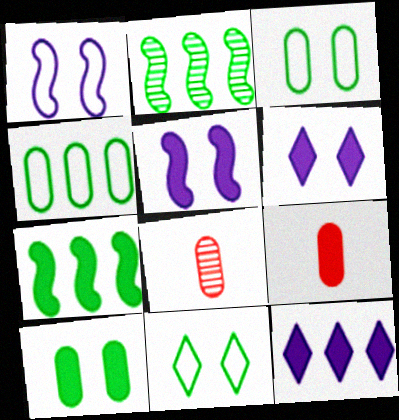[[6, 7, 9]]